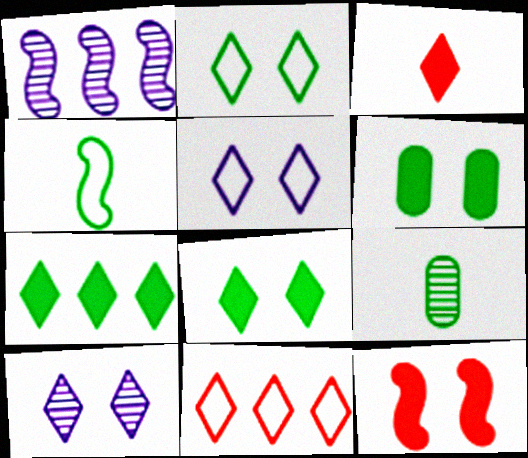[[1, 4, 12]]